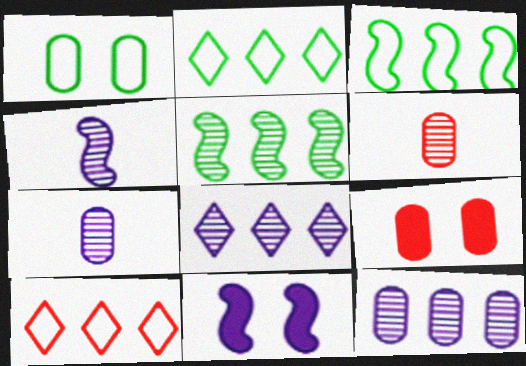[[2, 4, 9], 
[2, 6, 11]]